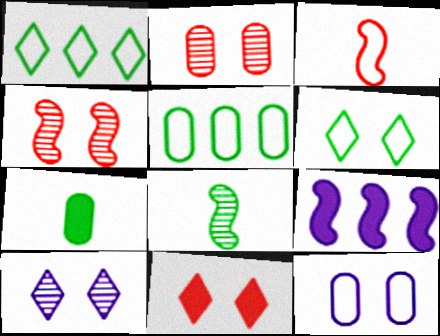[[1, 3, 12], 
[6, 10, 11], 
[7, 9, 11]]